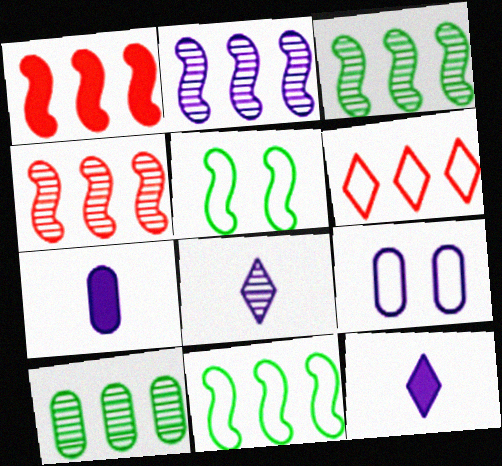[[1, 2, 11], 
[2, 3, 4], 
[2, 9, 12]]